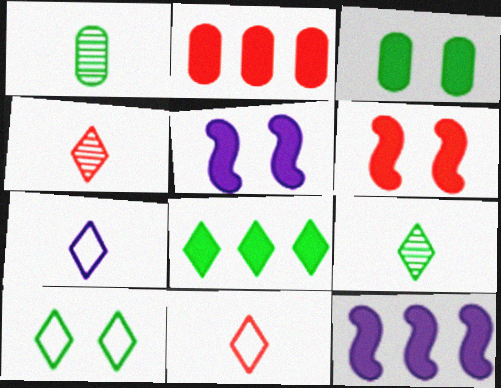[[2, 8, 12], 
[8, 9, 10]]